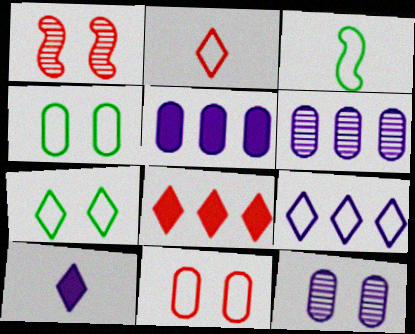[[2, 7, 9], 
[3, 8, 12], 
[3, 9, 11]]